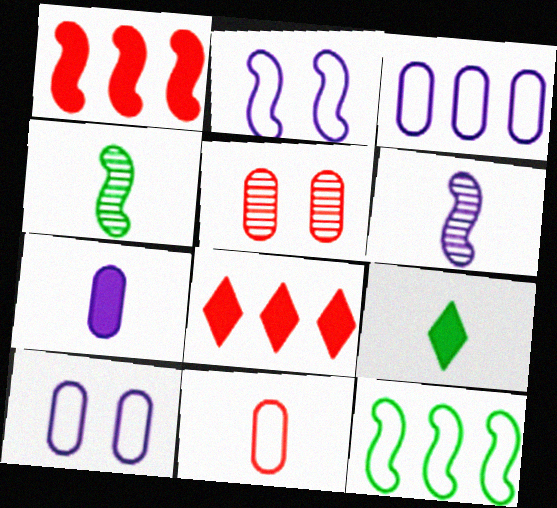[[1, 2, 4], 
[4, 8, 10], 
[6, 9, 11]]